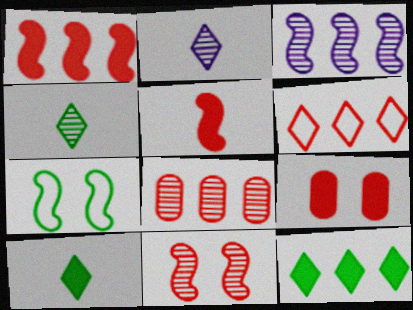[[1, 6, 8], 
[3, 5, 7]]